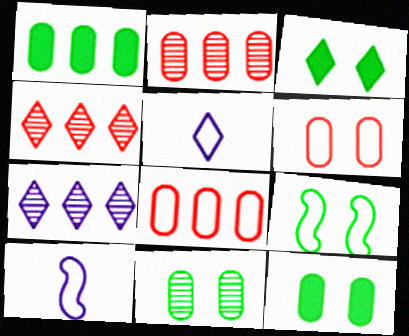[[2, 3, 10], 
[3, 4, 5], 
[3, 9, 11], 
[4, 10, 12], 
[5, 8, 9]]